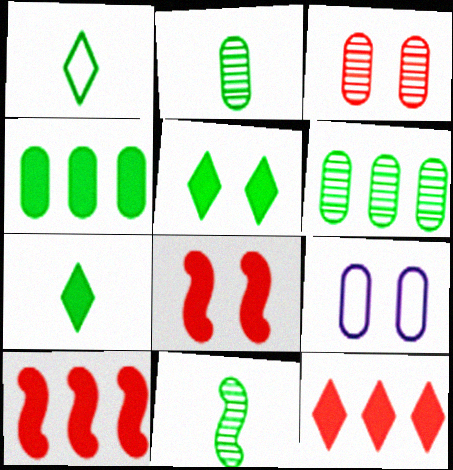[[9, 11, 12]]